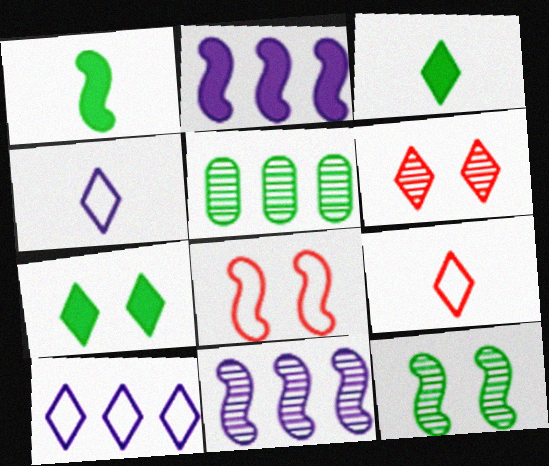[[1, 8, 11], 
[3, 6, 10]]